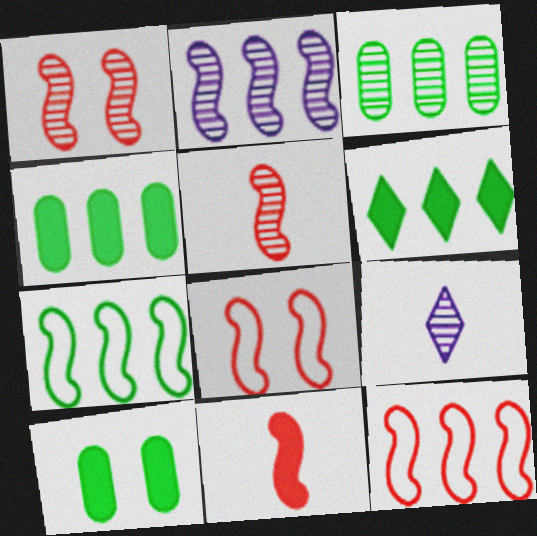[[1, 3, 9], 
[1, 11, 12], 
[3, 6, 7], 
[4, 8, 9], 
[9, 10, 12]]